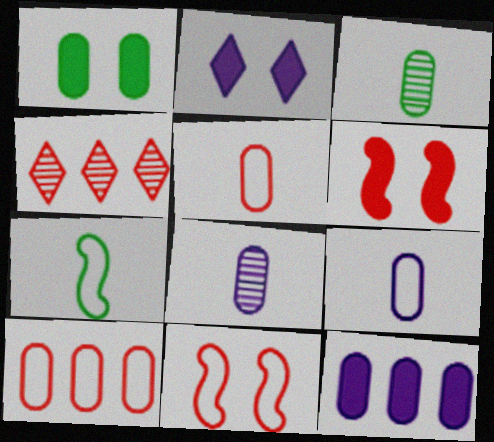[[1, 2, 6], 
[1, 8, 10], 
[4, 5, 6]]